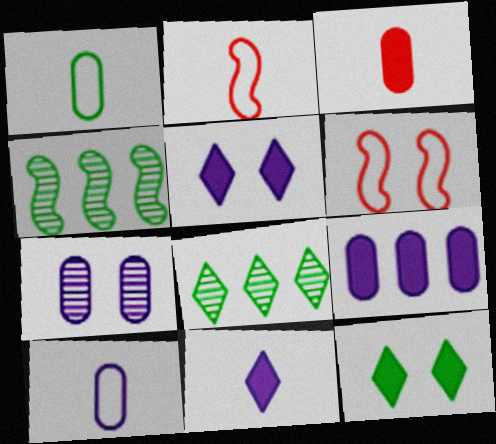[[1, 4, 12], 
[6, 7, 12], 
[7, 9, 10]]